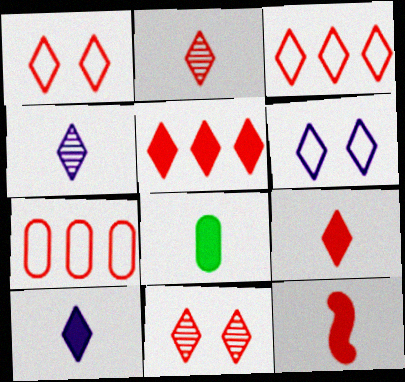[[1, 2, 5], 
[3, 9, 11], 
[7, 11, 12], 
[8, 10, 12]]